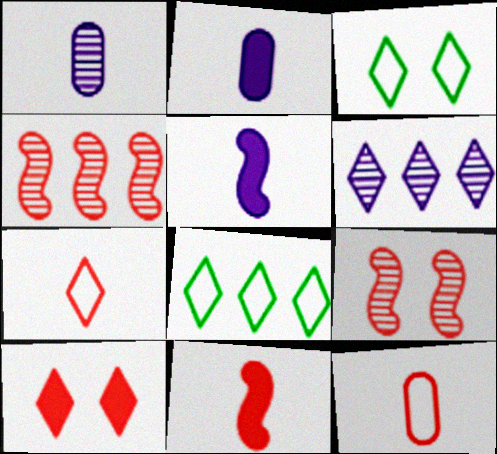[[2, 3, 4], 
[2, 8, 9], 
[4, 10, 12]]